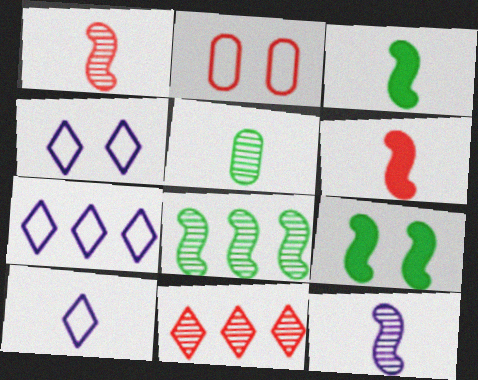[[2, 6, 11], 
[4, 7, 10], 
[5, 6, 10]]